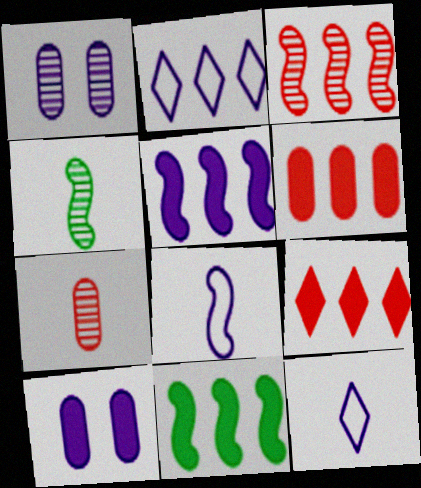[[1, 5, 12]]